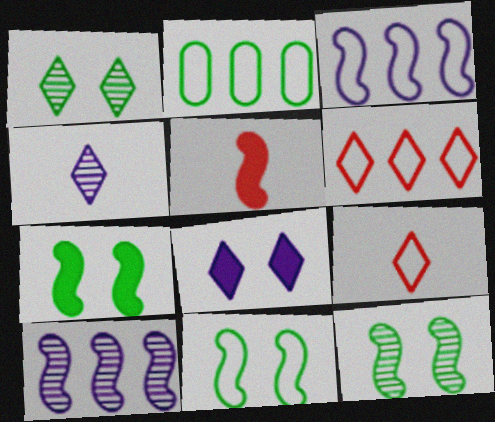[[2, 3, 6], 
[3, 5, 12], 
[5, 10, 11], 
[7, 11, 12]]